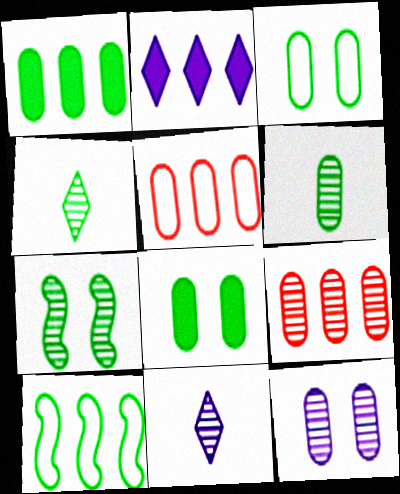[[1, 3, 6], 
[2, 9, 10], 
[4, 8, 10], 
[6, 9, 12], 
[7, 9, 11]]